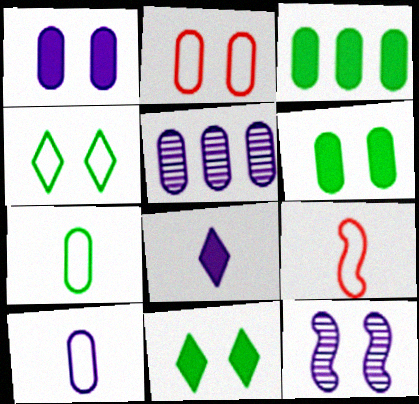[[1, 5, 10], 
[2, 11, 12], 
[5, 9, 11]]